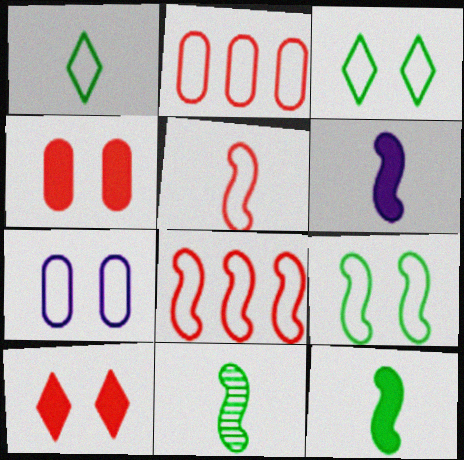[[1, 7, 8], 
[5, 6, 11]]